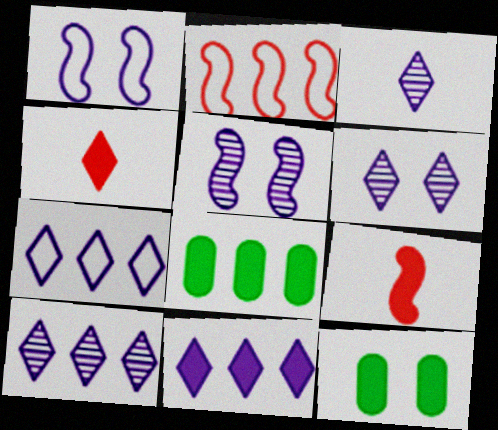[[2, 3, 12], 
[2, 8, 10], 
[3, 6, 10], 
[7, 10, 11], 
[9, 11, 12]]